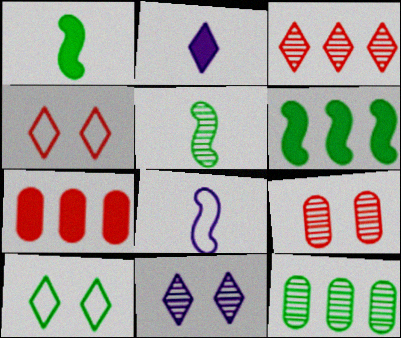[[1, 10, 12], 
[2, 3, 10]]